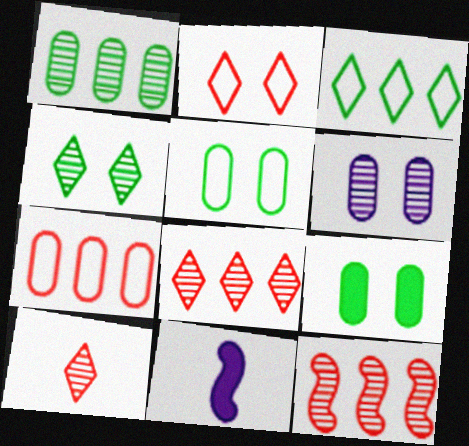[[1, 2, 11], 
[4, 7, 11], 
[5, 8, 11]]